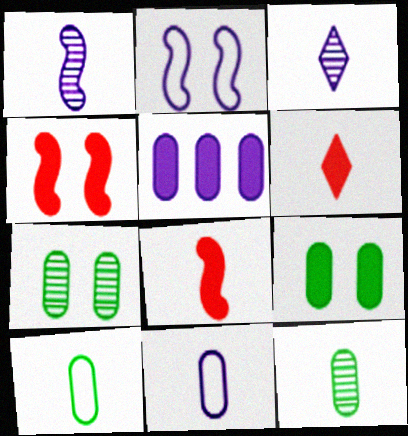[[1, 6, 10], 
[2, 3, 5], 
[3, 8, 10]]